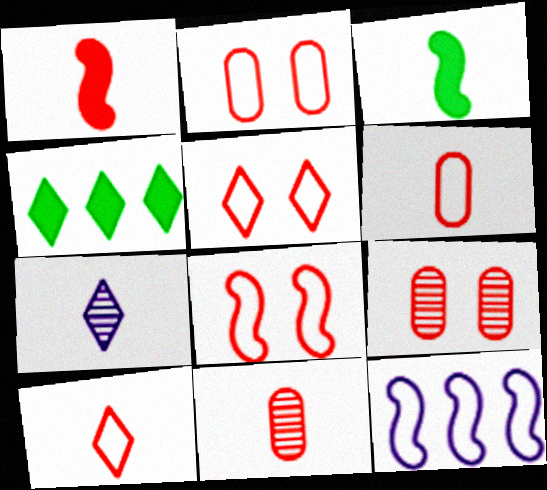[[1, 10, 11], 
[2, 5, 8], 
[3, 6, 7], 
[4, 5, 7]]